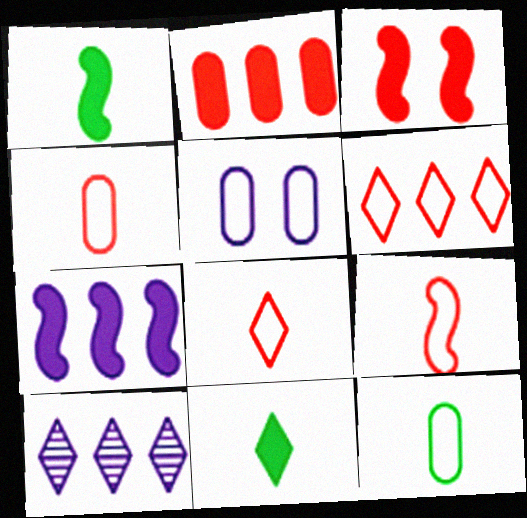[[1, 3, 7], 
[3, 10, 12], 
[4, 8, 9]]